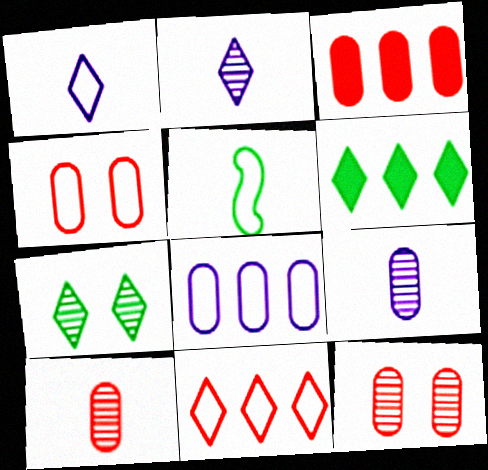[[3, 4, 10]]